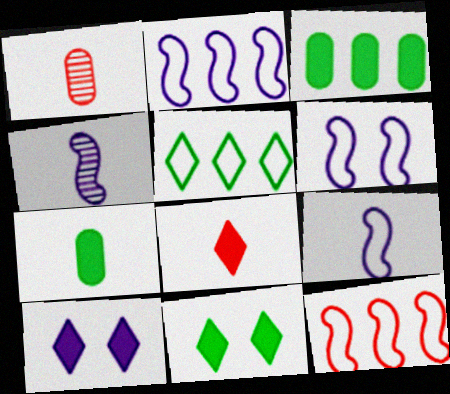[[1, 2, 11], 
[2, 6, 9]]